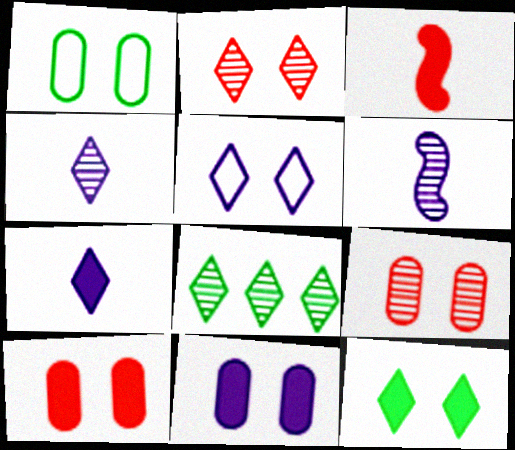[[1, 9, 11], 
[2, 4, 8], 
[2, 5, 12], 
[6, 8, 9]]